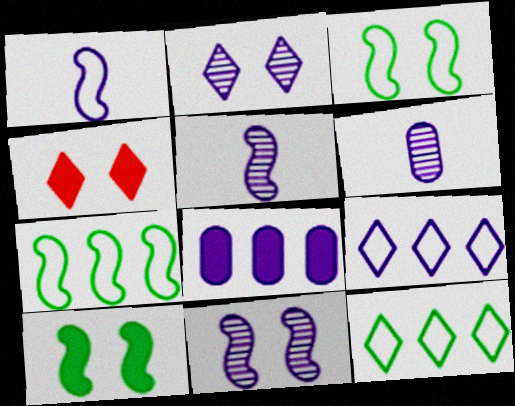[[1, 2, 8], 
[4, 6, 7]]